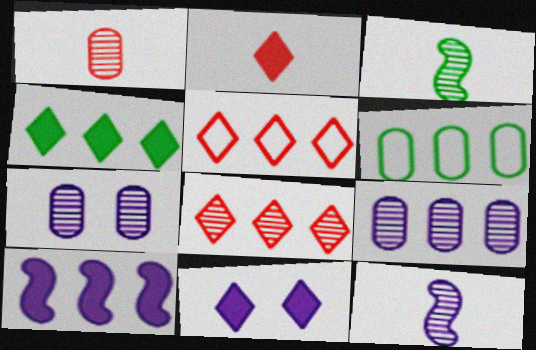[[2, 4, 11], 
[3, 7, 8], 
[6, 8, 10]]